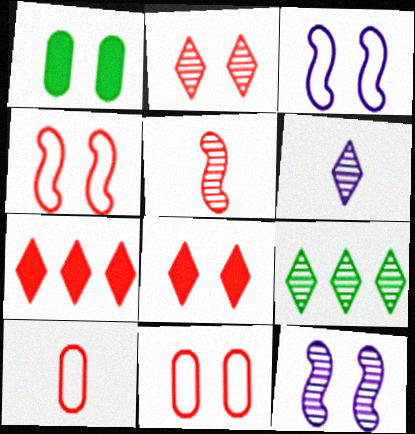[[1, 2, 3], 
[2, 6, 9], 
[5, 7, 11]]